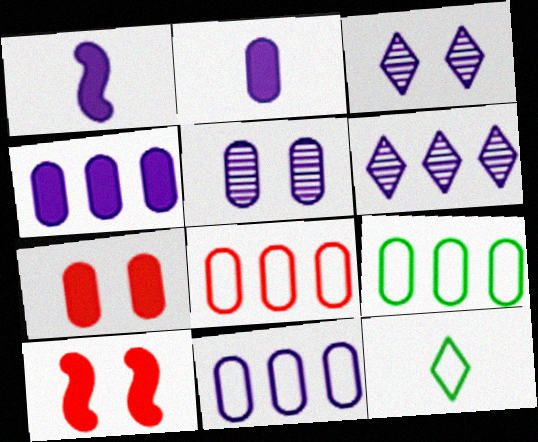[[1, 3, 11], 
[2, 5, 11], 
[8, 9, 11]]